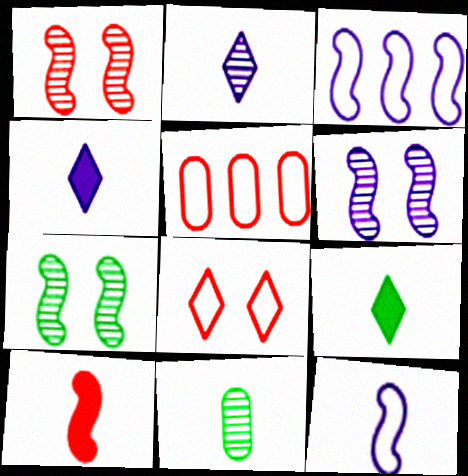[[1, 6, 7], 
[3, 7, 10], 
[4, 5, 7], 
[5, 6, 9]]